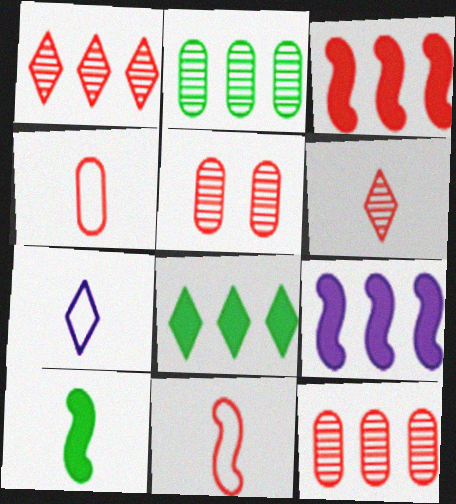[]